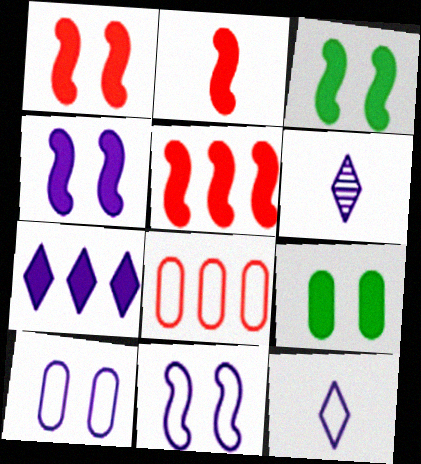[[1, 2, 5], 
[1, 3, 4], 
[2, 7, 9], 
[3, 6, 8]]